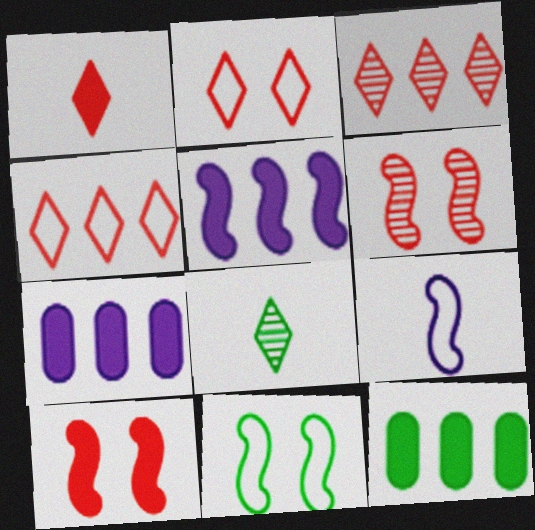[[1, 2, 3], 
[8, 11, 12]]